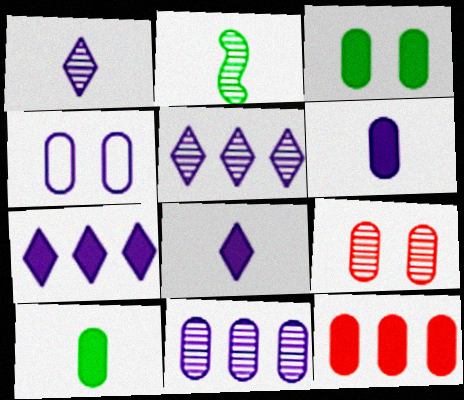[[2, 5, 9], 
[3, 4, 9], 
[3, 6, 12], 
[4, 6, 11]]